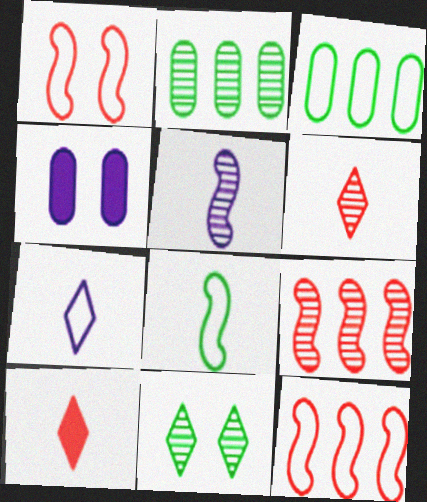[[1, 3, 7], 
[1, 4, 11]]